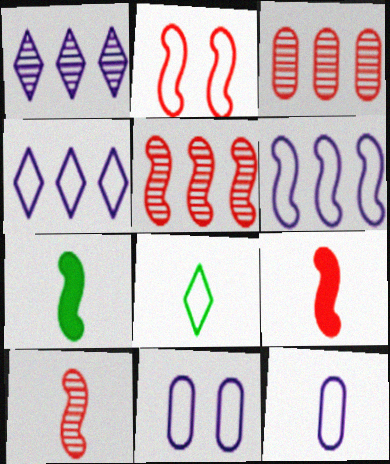[[2, 5, 9]]